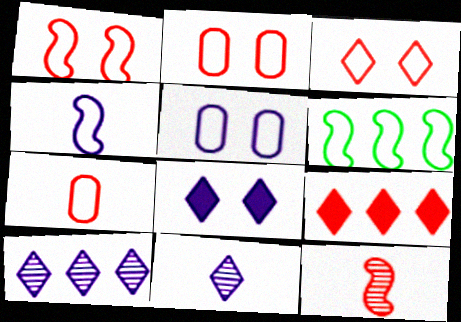[[1, 2, 3], 
[1, 4, 6], 
[2, 9, 12]]